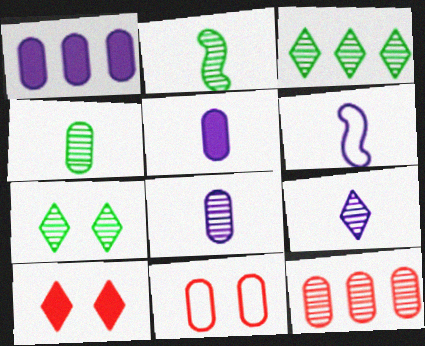[[1, 4, 11], 
[5, 6, 9]]